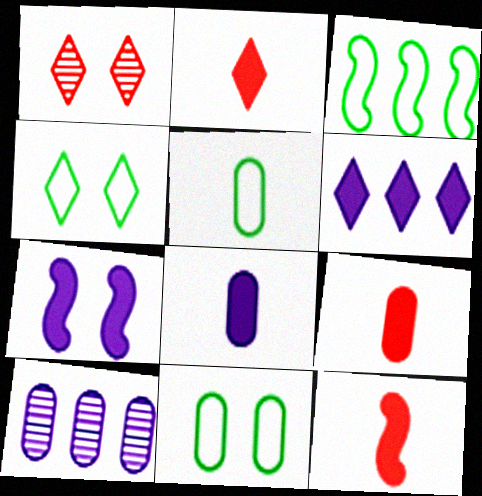[[1, 3, 8], 
[1, 7, 11], 
[2, 9, 12], 
[3, 4, 5], 
[4, 10, 12], 
[6, 7, 8], 
[9, 10, 11]]